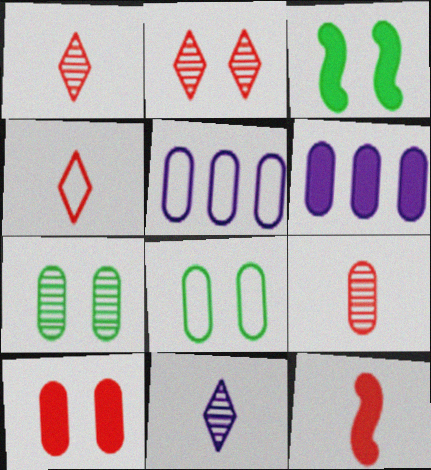[[1, 3, 5], 
[4, 9, 12], 
[6, 8, 9]]